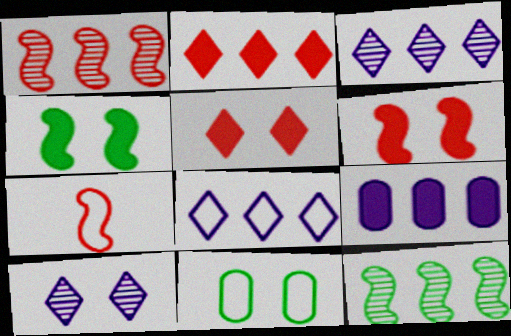[[1, 6, 7], 
[6, 10, 11], 
[7, 8, 11]]